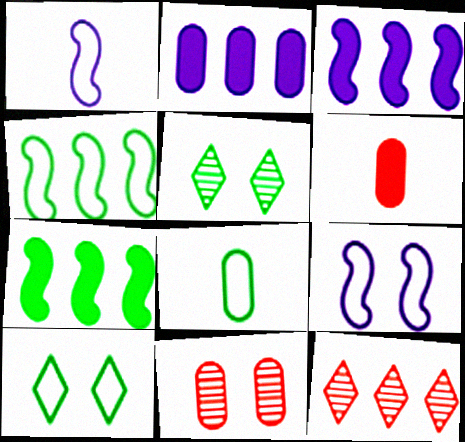[[2, 4, 12], 
[2, 8, 11], 
[4, 8, 10], 
[5, 7, 8]]